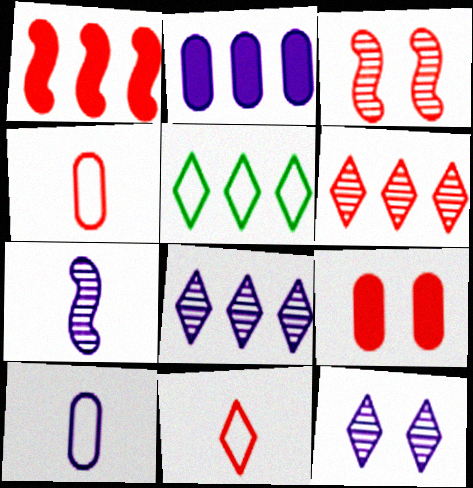[[5, 7, 9]]